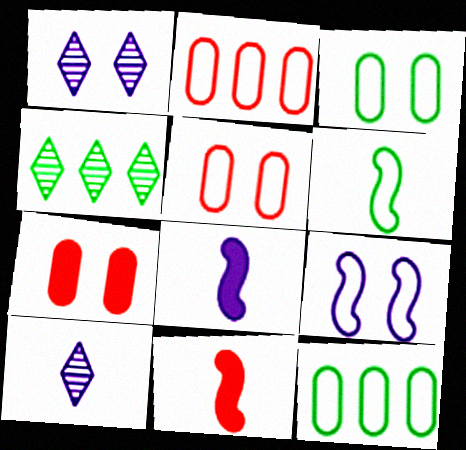[[1, 11, 12], 
[4, 5, 8]]